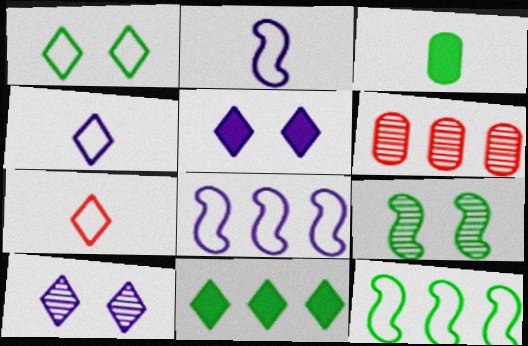[[6, 8, 11], 
[7, 10, 11]]